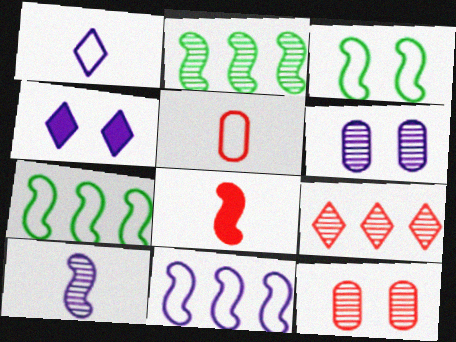[[2, 4, 5], 
[3, 4, 12]]